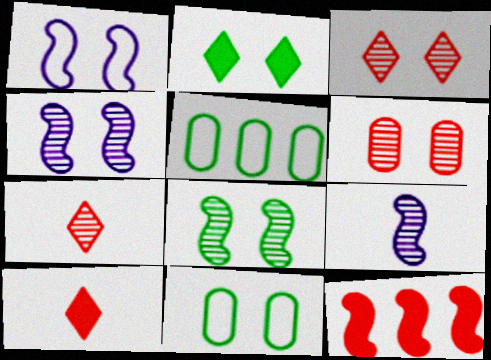[[1, 2, 6], 
[2, 8, 11], 
[4, 5, 10]]